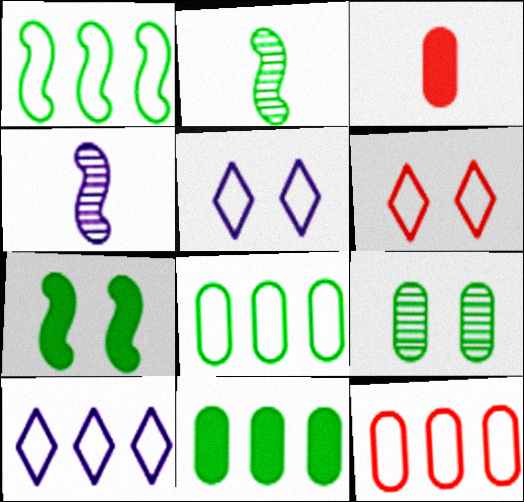[[1, 2, 7], 
[1, 10, 12], 
[4, 6, 11]]